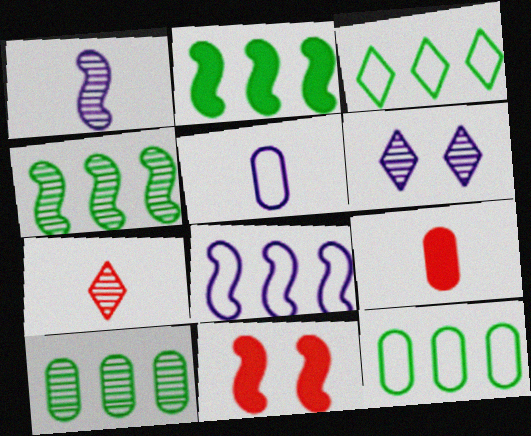[[2, 3, 10]]